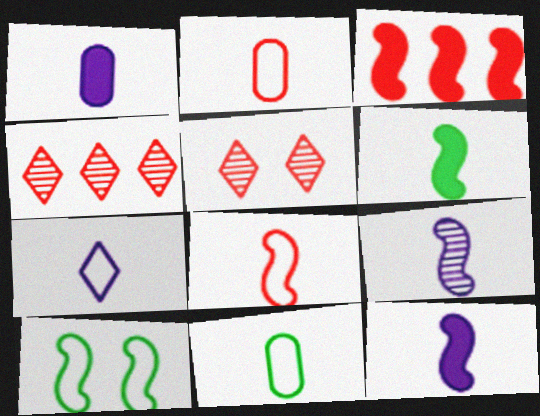[[1, 4, 10], 
[1, 7, 9], 
[2, 3, 5], 
[3, 9, 10], 
[6, 8, 9], 
[7, 8, 11]]